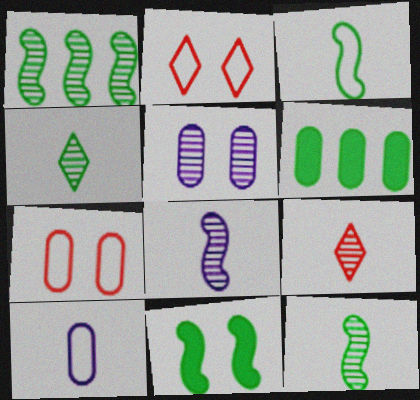[[1, 3, 11], 
[1, 5, 9], 
[2, 5, 11], 
[2, 6, 8]]